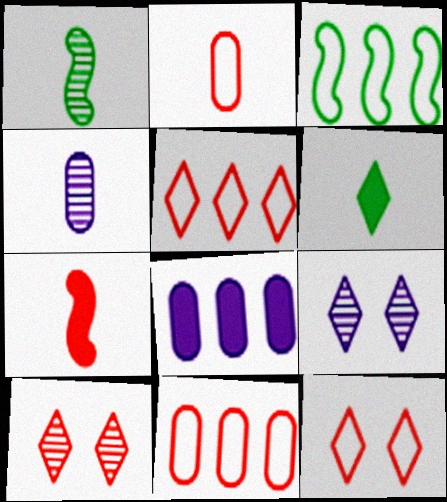[[1, 8, 12], 
[5, 6, 9], 
[7, 10, 11]]